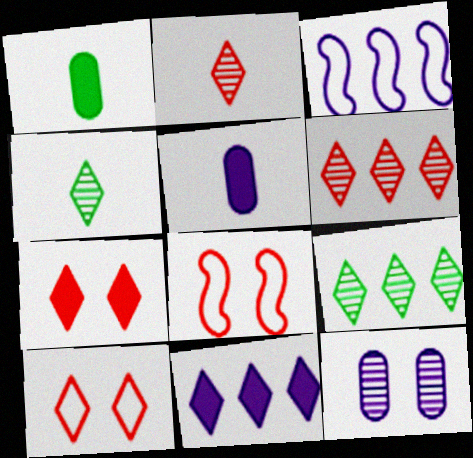[[4, 10, 11], 
[5, 8, 9]]